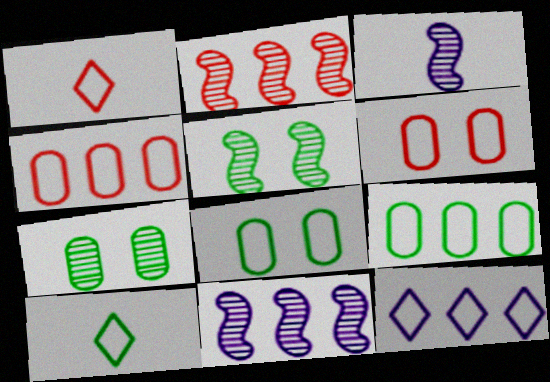[[2, 3, 5]]